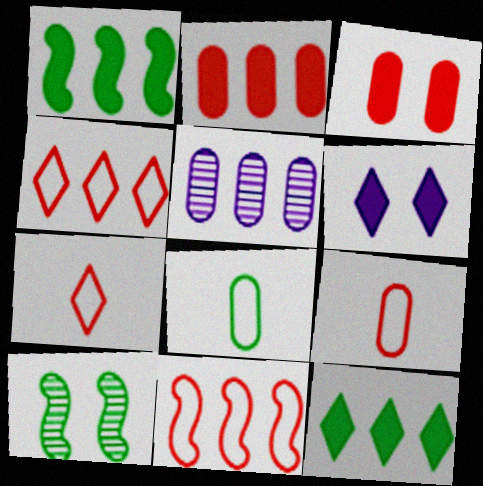[[1, 4, 5], 
[3, 5, 8], 
[5, 11, 12], 
[8, 10, 12]]